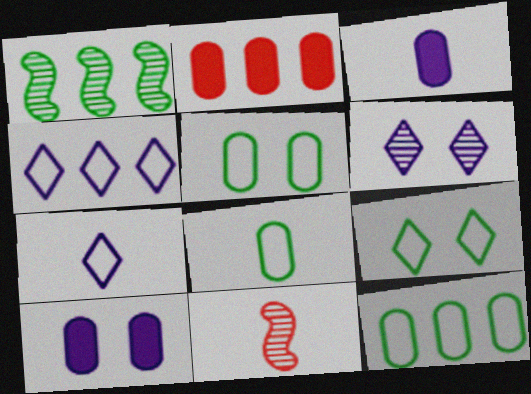[[1, 2, 4], 
[5, 8, 12]]